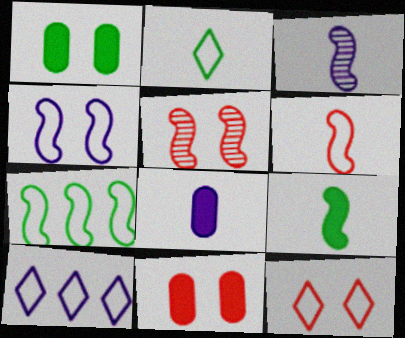[[2, 10, 12], 
[3, 6, 9], 
[4, 6, 7], 
[5, 11, 12]]